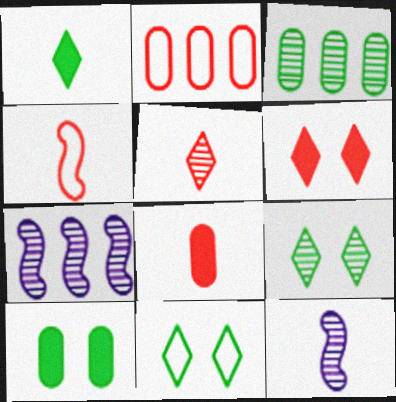[[4, 5, 8], 
[7, 8, 11]]